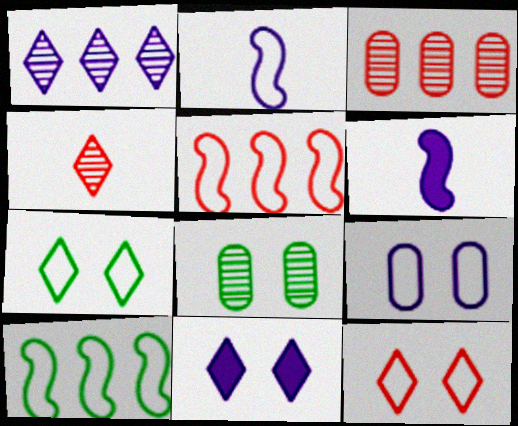[[1, 6, 9], 
[3, 6, 7]]